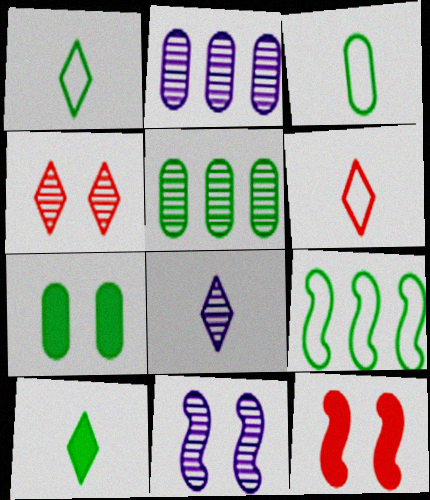[[1, 2, 12], 
[2, 8, 11], 
[3, 5, 7], 
[6, 8, 10]]